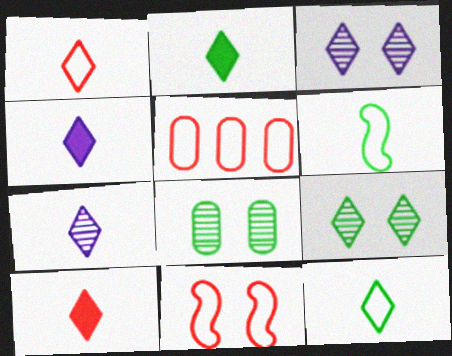[[1, 2, 7], 
[1, 5, 11], 
[2, 4, 10], 
[7, 10, 12]]